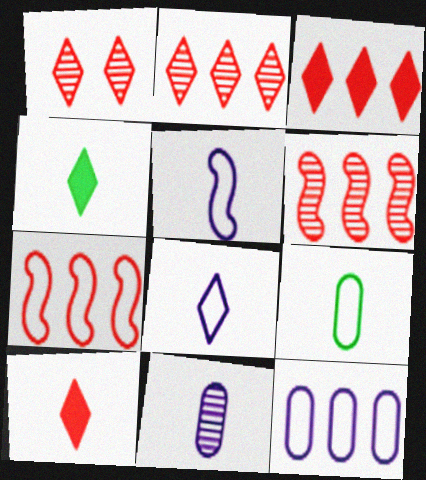[]